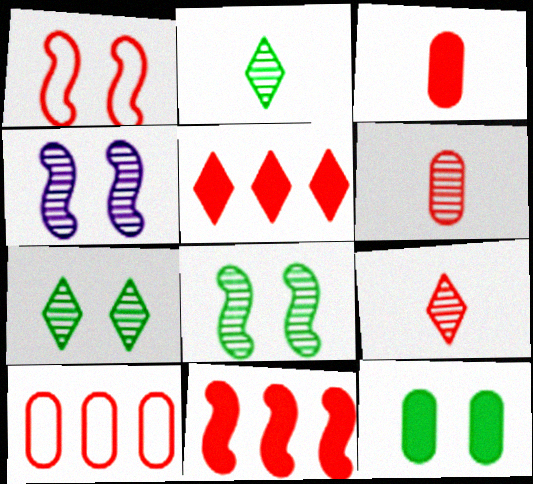[[1, 5, 6]]